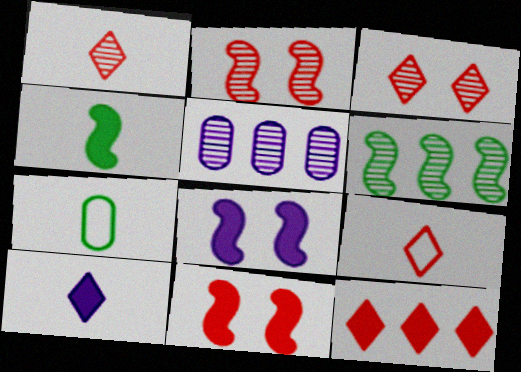[[3, 9, 12]]